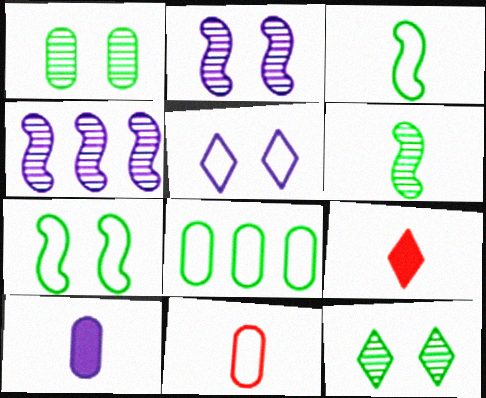[[2, 8, 9], 
[4, 5, 10]]